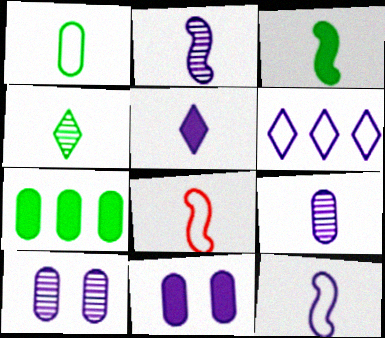[[1, 3, 4], 
[2, 3, 8], 
[2, 6, 11], 
[5, 9, 12]]